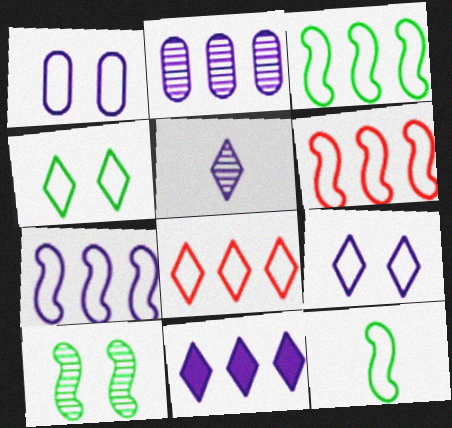[[1, 8, 12], 
[2, 7, 11], 
[3, 6, 7], 
[5, 9, 11]]